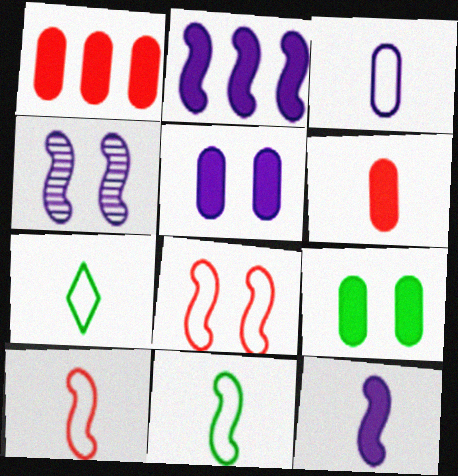[[1, 4, 7], 
[3, 7, 10]]